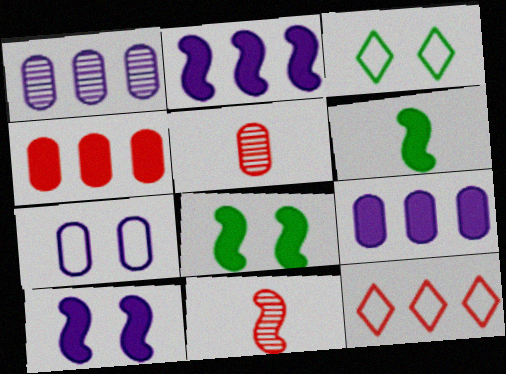[[2, 3, 5], 
[3, 9, 11]]